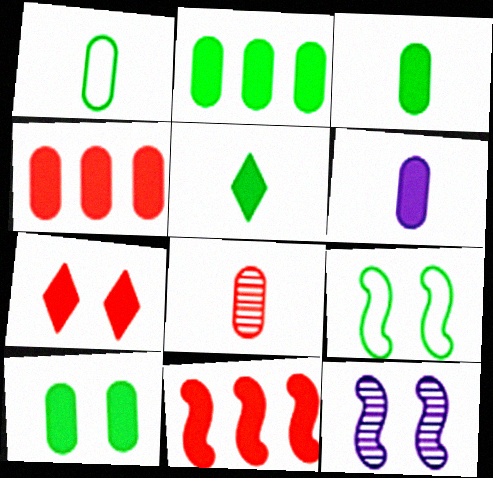[[1, 6, 8], 
[2, 3, 10], 
[4, 6, 10]]